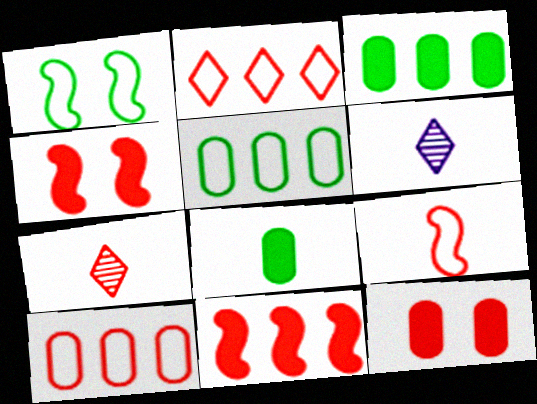[[4, 5, 6], 
[4, 7, 10], 
[6, 8, 9]]